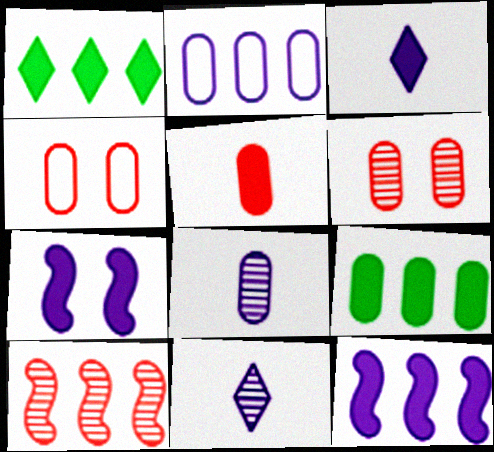[[1, 2, 10], 
[1, 5, 7], 
[2, 7, 11], 
[4, 8, 9]]